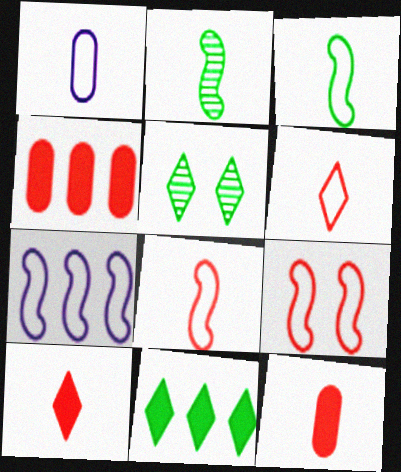[[1, 2, 10], 
[1, 3, 6], 
[3, 7, 9], 
[5, 7, 12]]